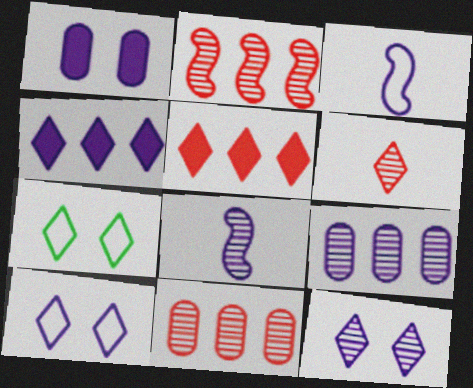[[4, 6, 7], 
[8, 9, 12]]